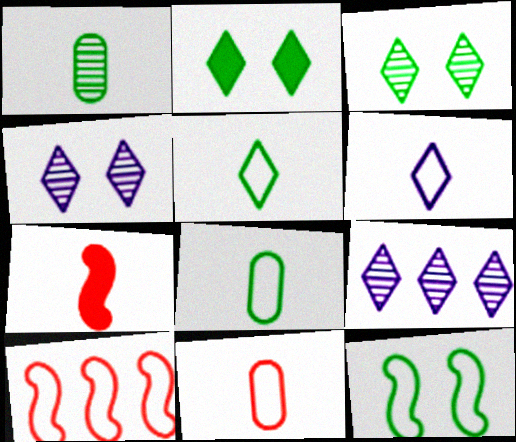[[1, 6, 7]]